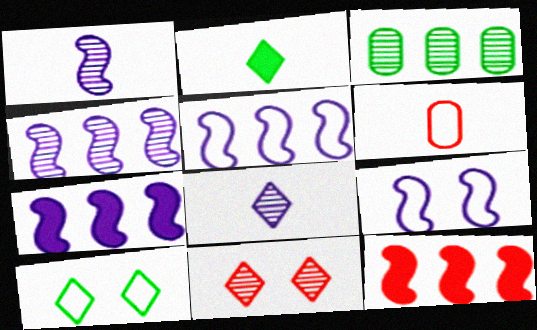[[1, 2, 6], 
[1, 3, 11], 
[1, 7, 9], 
[4, 5, 7], 
[5, 6, 10], 
[6, 11, 12]]